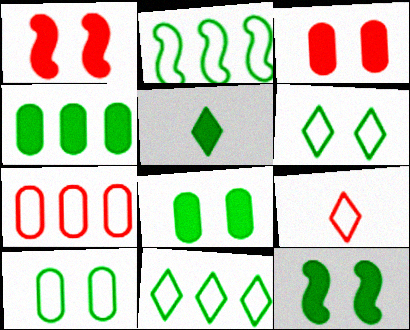[[4, 5, 12]]